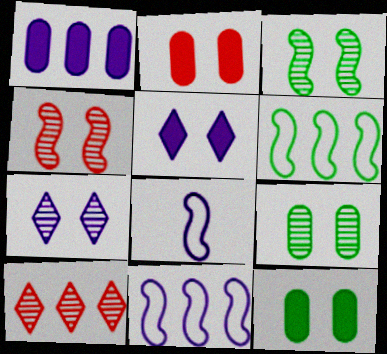[[1, 6, 10], 
[1, 7, 8], 
[4, 7, 9], 
[8, 10, 12]]